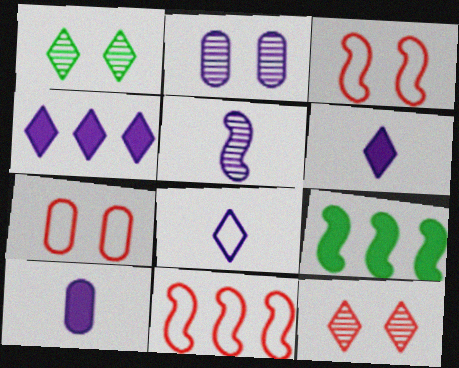[[1, 10, 11], 
[3, 5, 9], 
[5, 8, 10]]